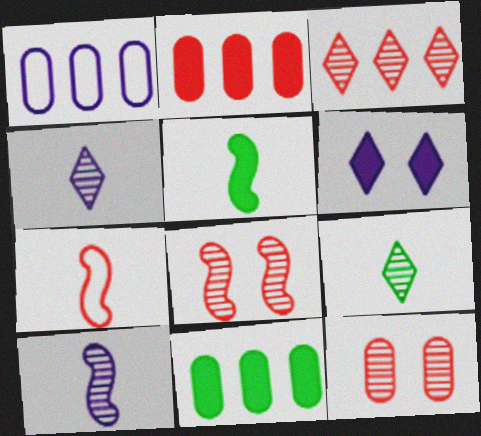[[1, 6, 10], 
[2, 5, 6], 
[5, 7, 10]]